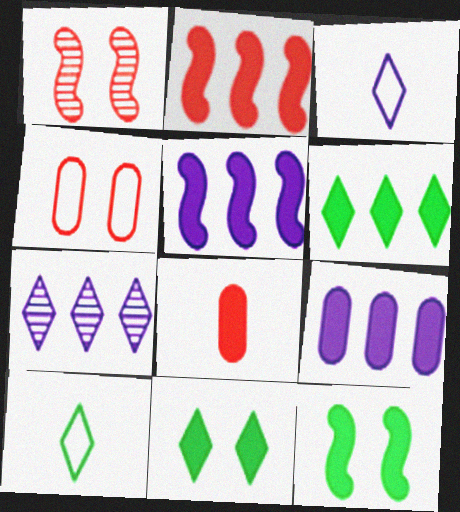[[1, 9, 10], 
[2, 6, 9], 
[5, 8, 11]]